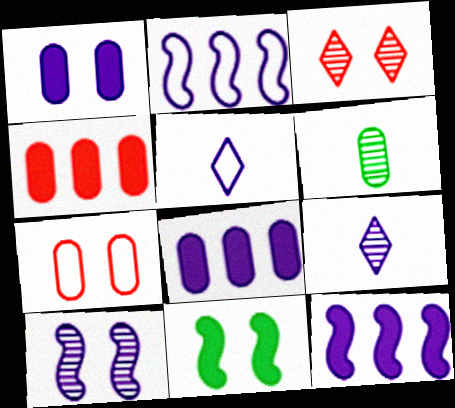[[1, 2, 9], 
[5, 8, 10], 
[6, 7, 8]]